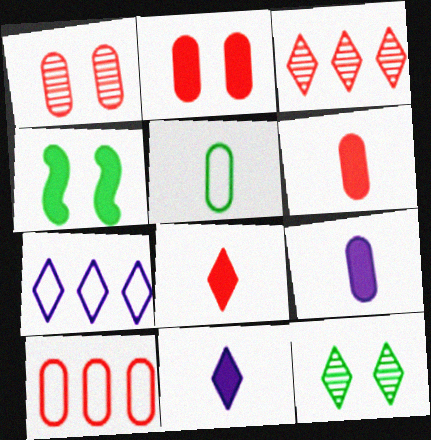[[1, 6, 10], 
[7, 8, 12]]